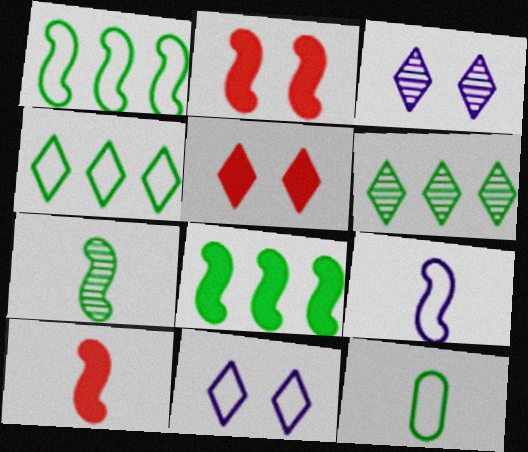[[7, 9, 10]]